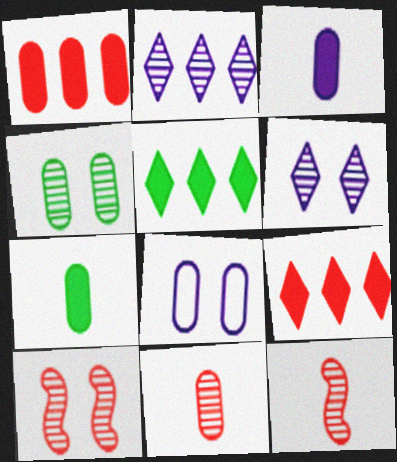[[2, 4, 12], 
[4, 6, 10], 
[5, 8, 12]]